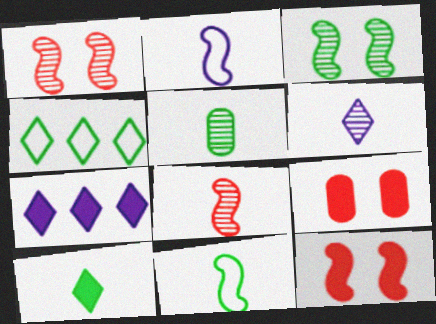[[5, 6, 8], 
[5, 10, 11]]